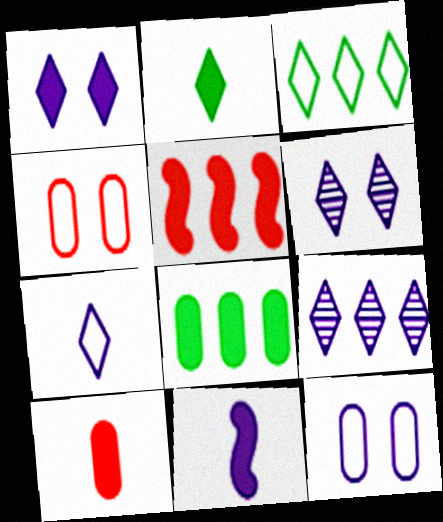[[1, 7, 9], 
[2, 10, 11], 
[9, 11, 12]]